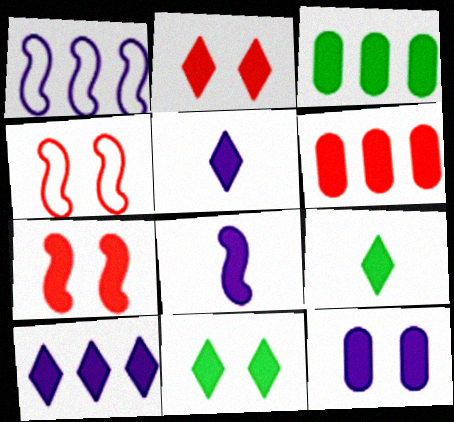[[2, 3, 8], 
[2, 9, 10], 
[3, 5, 7], 
[6, 8, 11], 
[7, 11, 12], 
[8, 10, 12]]